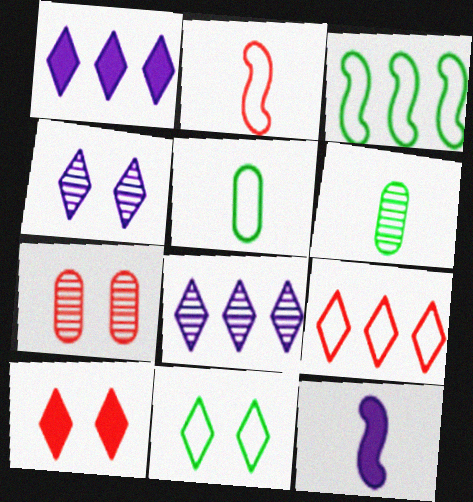[[3, 5, 11], 
[4, 10, 11]]